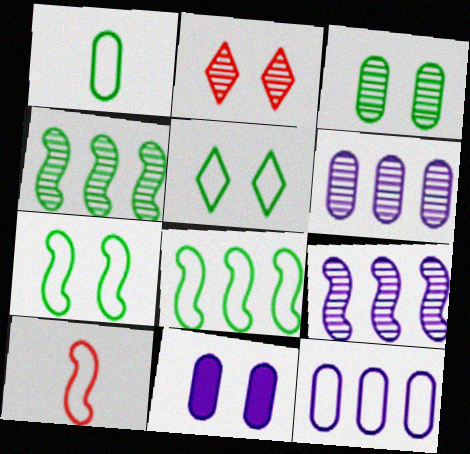[[1, 5, 8], 
[2, 7, 11], 
[5, 10, 12]]